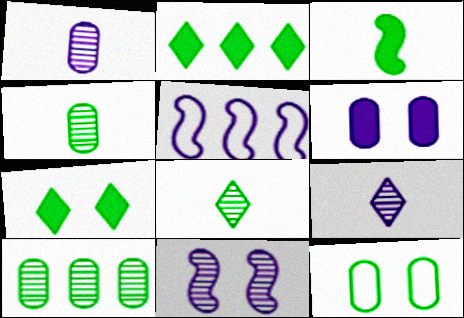[[5, 6, 9]]